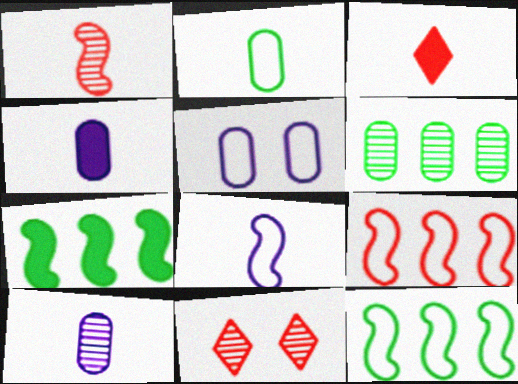[[4, 11, 12]]